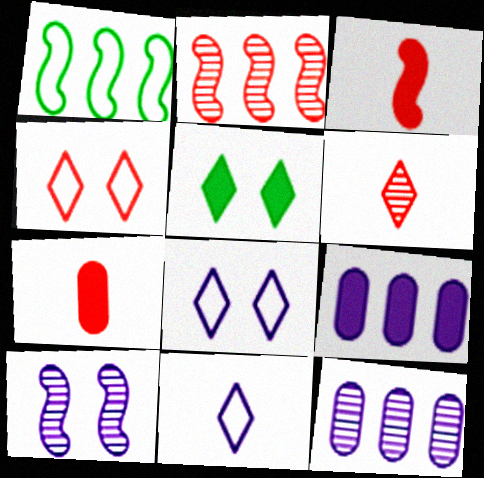[[1, 3, 10], 
[2, 4, 7], 
[3, 5, 9], 
[9, 10, 11]]